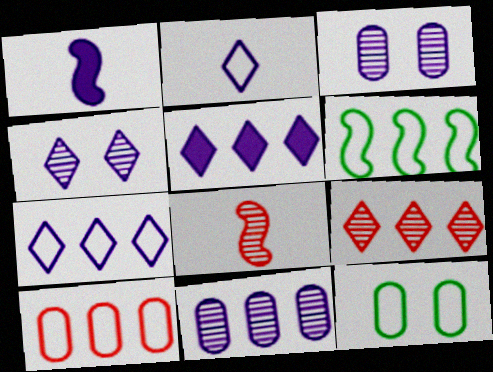[[1, 3, 7], 
[1, 9, 12], 
[2, 4, 5], 
[5, 8, 12], 
[6, 7, 10]]